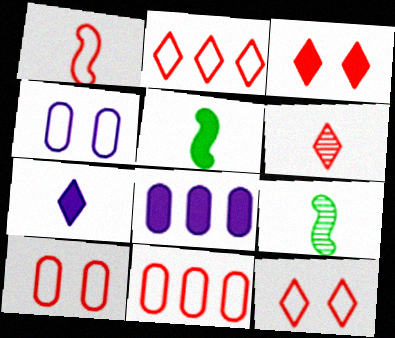[[1, 2, 10], 
[1, 11, 12], 
[2, 3, 6], 
[3, 5, 8], 
[8, 9, 12]]